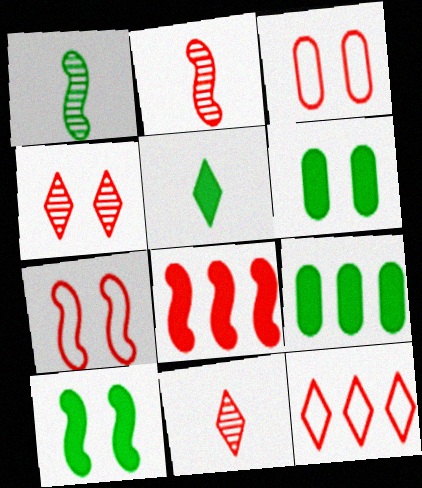[[2, 7, 8], 
[3, 8, 11], 
[5, 9, 10]]